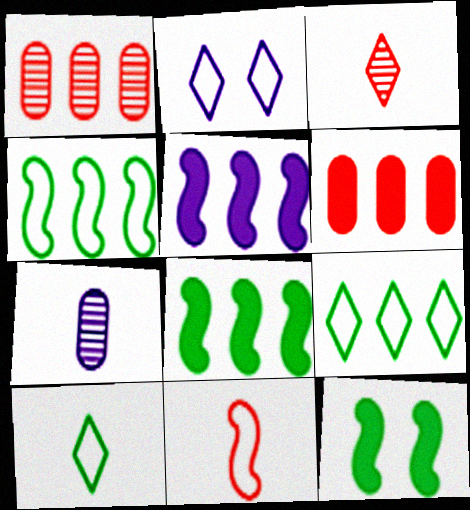[[1, 5, 9], 
[2, 5, 7]]